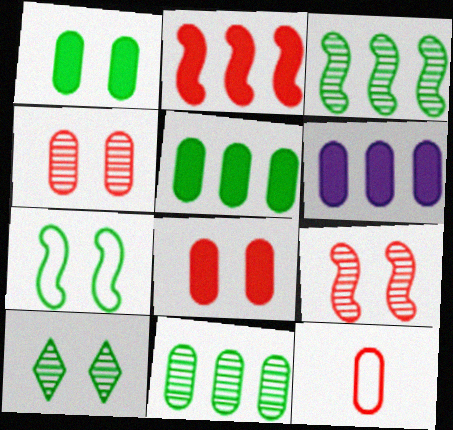[[1, 7, 10]]